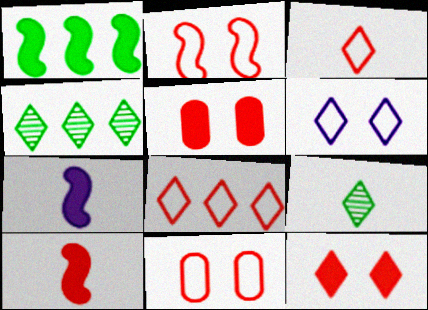[[4, 7, 11]]